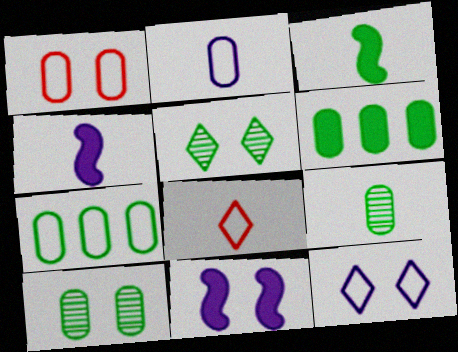[[1, 2, 7], 
[1, 5, 11], 
[3, 5, 7], 
[4, 8, 9]]